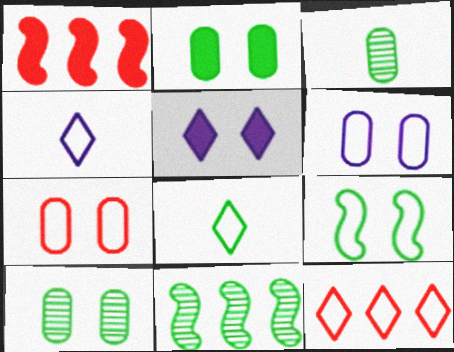[[1, 4, 10], 
[2, 8, 11]]